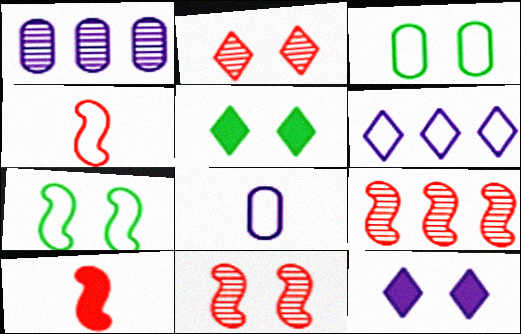[[1, 4, 5], 
[3, 4, 6], 
[3, 11, 12], 
[5, 8, 9]]